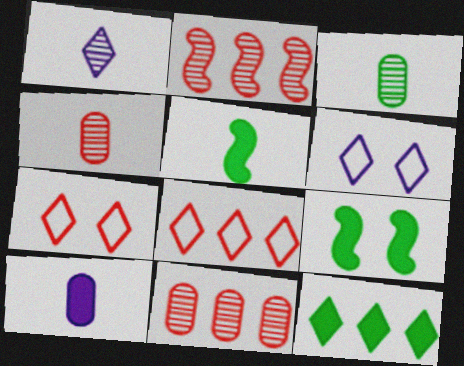[[1, 7, 12], 
[5, 6, 11]]